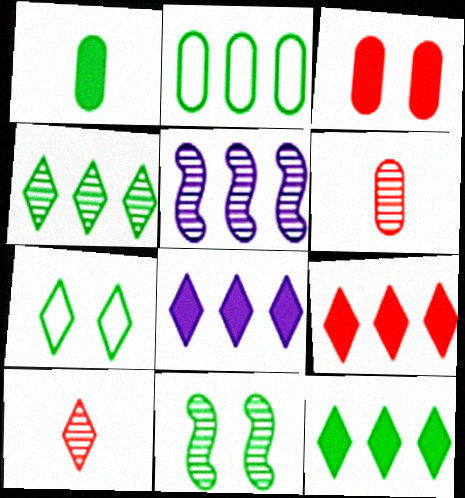[[2, 5, 9], 
[7, 8, 10], 
[8, 9, 12]]